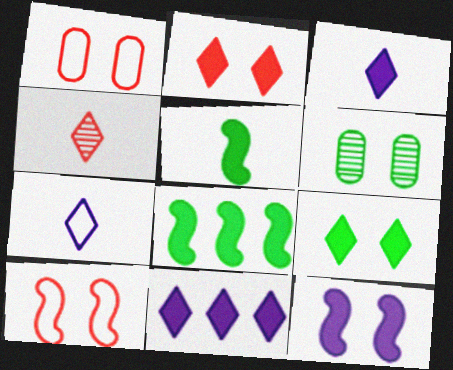[]